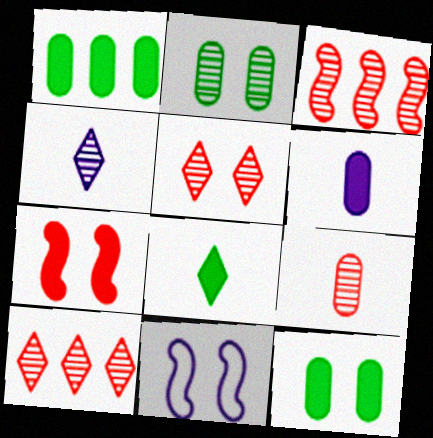[[2, 3, 4], 
[3, 5, 9], 
[5, 11, 12]]